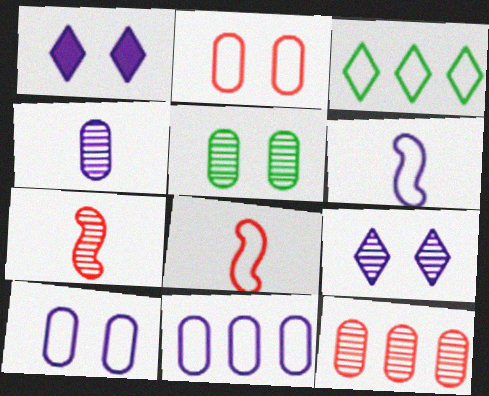[[2, 3, 6], 
[3, 8, 10], 
[4, 5, 12]]